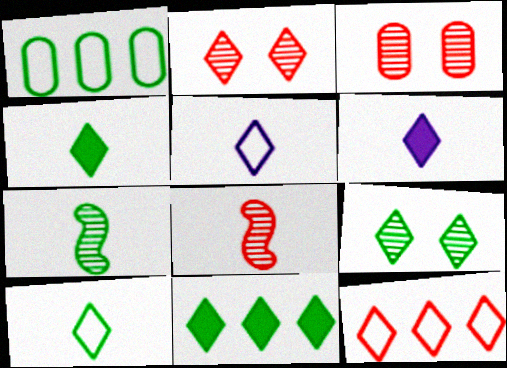[[2, 5, 11], 
[6, 9, 12], 
[9, 10, 11]]